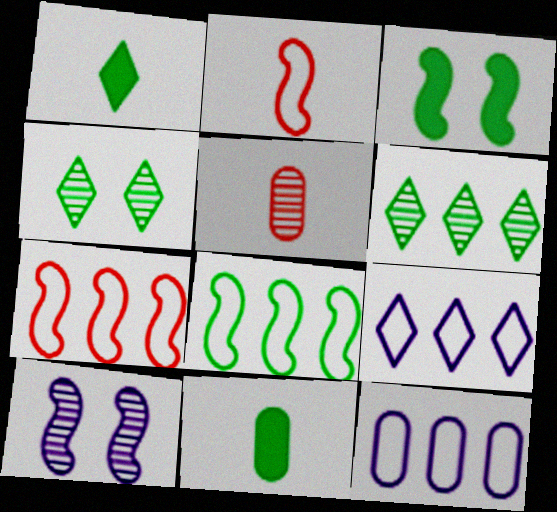[[3, 5, 9], 
[4, 8, 11], 
[5, 6, 10]]